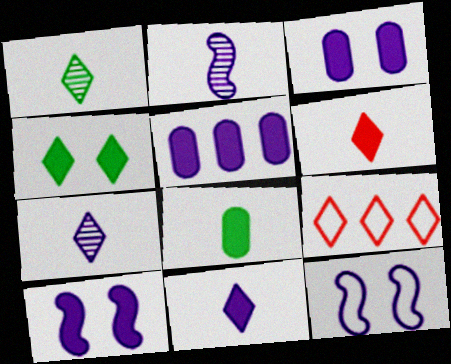[[4, 7, 9], 
[5, 7, 12], 
[5, 10, 11]]